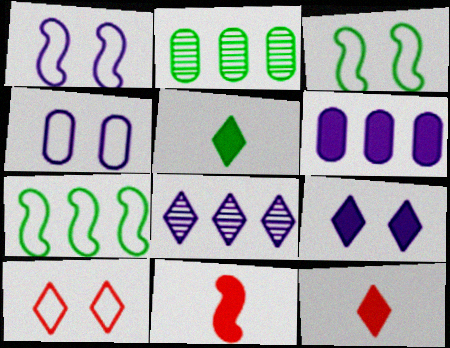[[1, 2, 12], 
[2, 3, 5], 
[3, 4, 10], 
[5, 8, 10]]